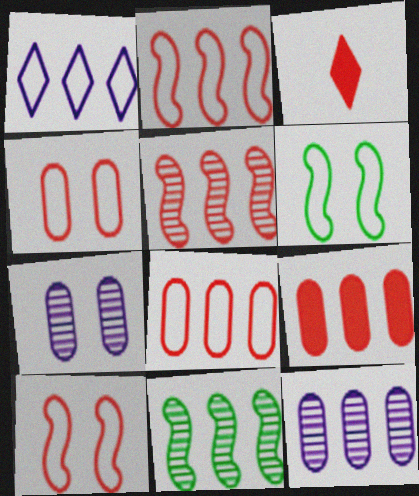[[1, 9, 11], 
[3, 4, 5], 
[3, 6, 12]]